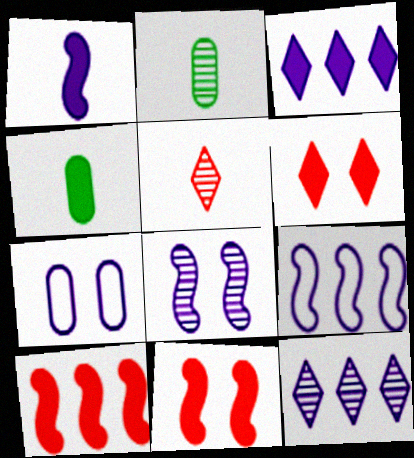[[1, 7, 12], 
[1, 8, 9], 
[2, 6, 9], 
[3, 4, 11]]